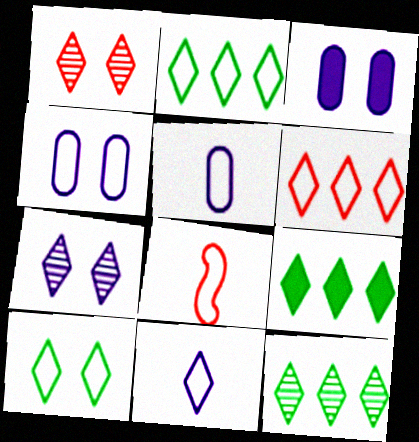[[1, 9, 11], 
[2, 4, 8], 
[2, 9, 12], 
[3, 8, 12], 
[6, 10, 11]]